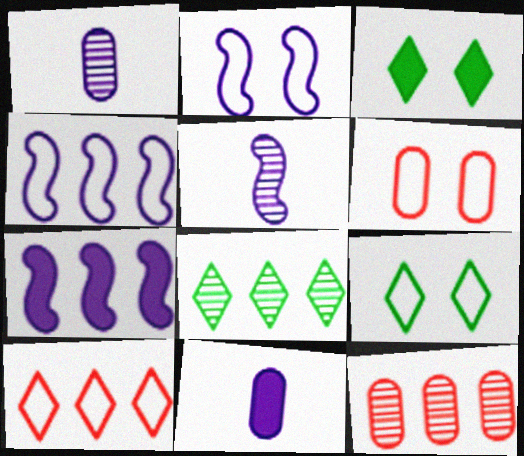[[2, 5, 7], 
[2, 6, 9]]